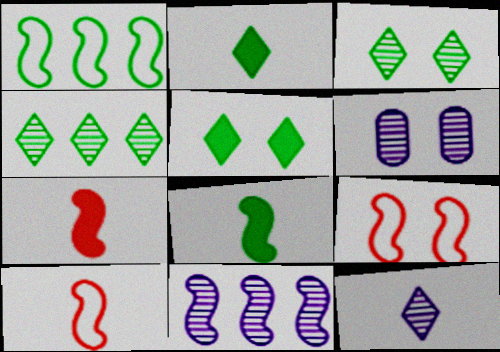[[5, 6, 9], 
[6, 11, 12], 
[8, 9, 11]]